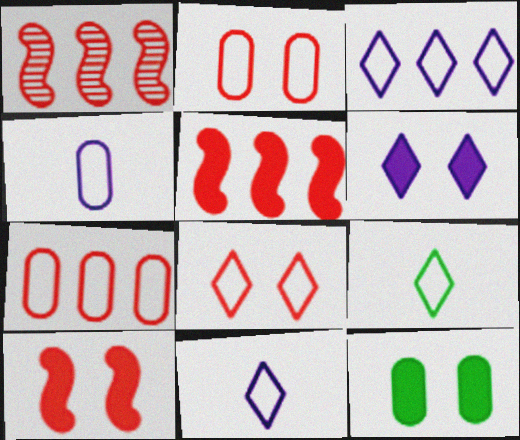[[1, 11, 12], 
[3, 8, 9], 
[6, 10, 12]]